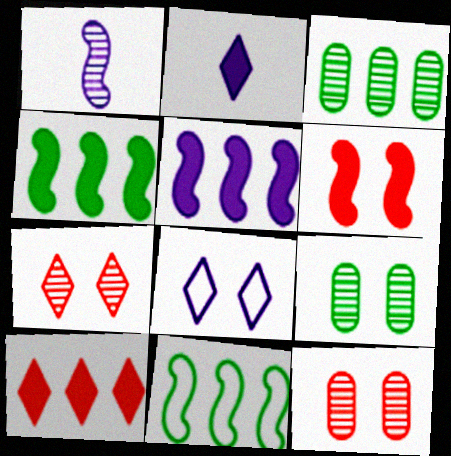[[1, 3, 7], 
[1, 6, 11], 
[2, 11, 12], 
[6, 8, 9]]